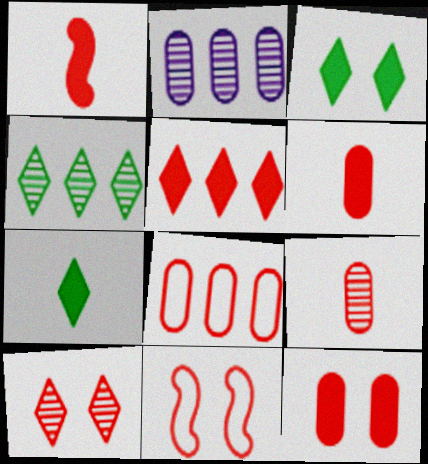[[1, 5, 12], 
[1, 8, 10], 
[2, 7, 11], 
[5, 9, 11], 
[8, 9, 12], 
[10, 11, 12]]